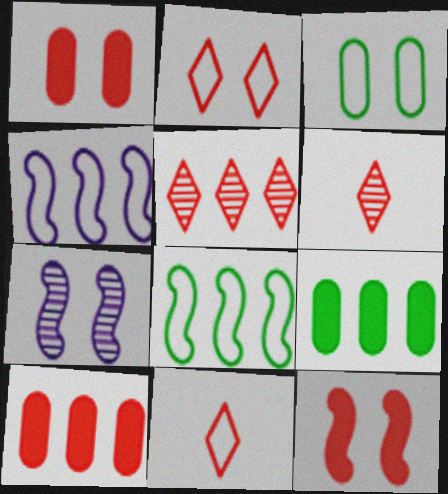[[3, 4, 11], 
[4, 5, 9], 
[7, 9, 11]]